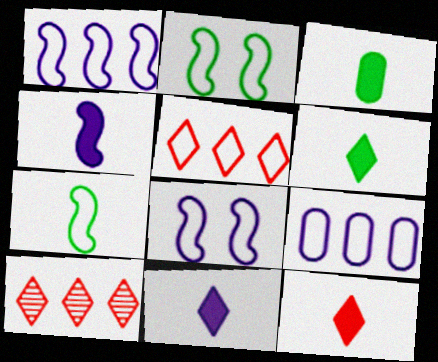[[3, 4, 12], 
[3, 8, 10], 
[6, 11, 12]]